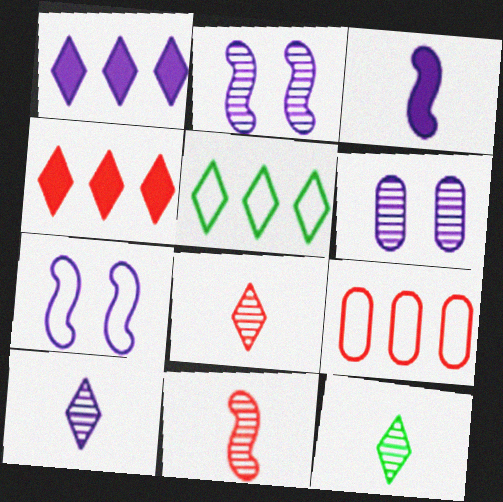[[8, 10, 12]]